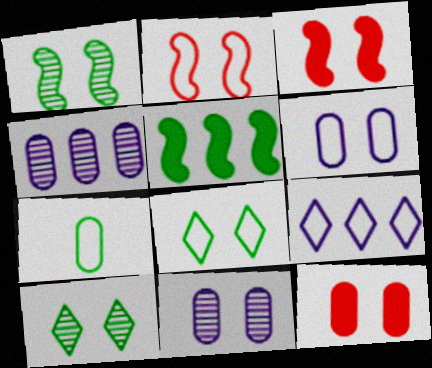[[2, 6, 8], 
[2, 7, 9], 
[3, 6, 10], 
[3, 8, 11], 
[4, 7, 12], 
[5, 7, 10]]